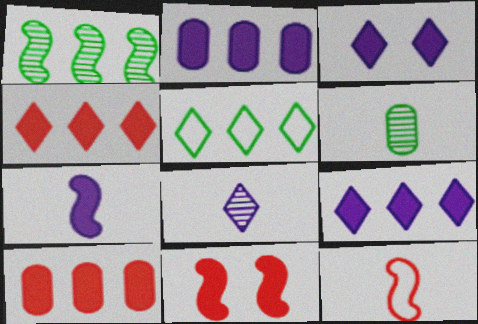[[2, 3, 7]]